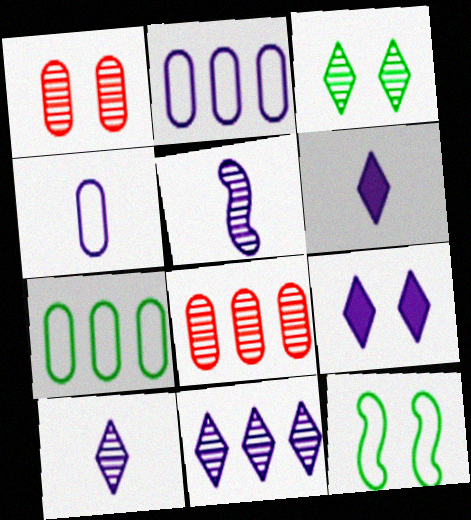[[1, 9, 12], 
[2, 5, 9], 
[3, 5, 8], 
[4, 5, 6], 
[6, 8, 12]]